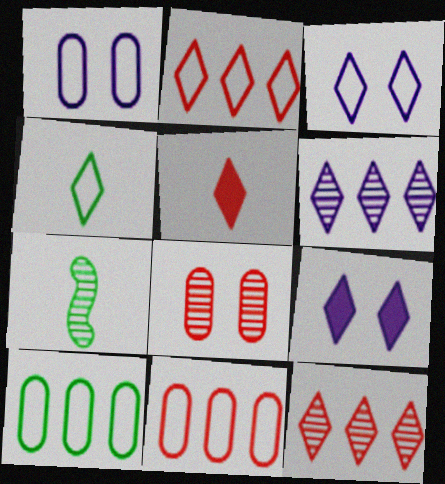[[2, 3, 4], 
[4, 9, 12], 
[6, 7, 8], 
[7, 9, 11]]